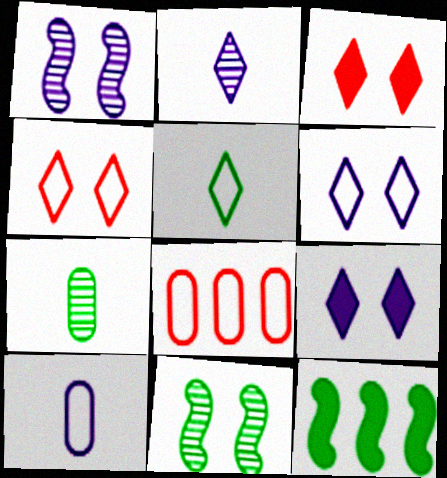[]